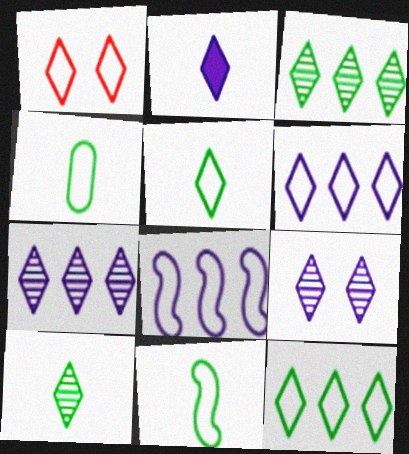[[1, 2, 3], 
[1, 4, 8], 
[1, 5, 6], 
[2, 6, 9], 
[4, 5, 11]]